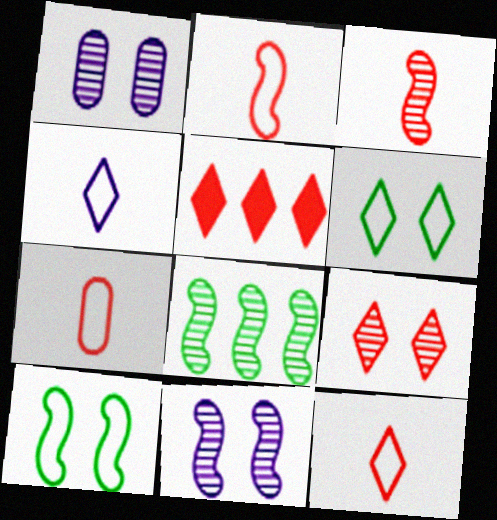[[2, 7, 12], 
[3, 8, 11], 
[5, 9, 12]]